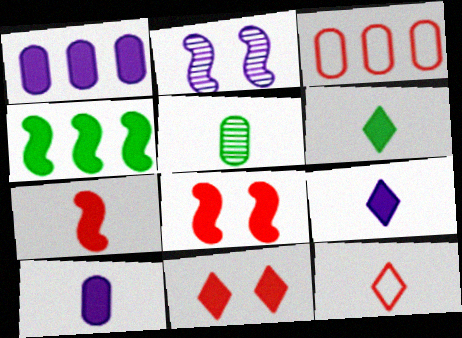[[1, 6, 8], 
[2, 3, 6], 
[4, 10, 11], 
[6, 7, 10]]